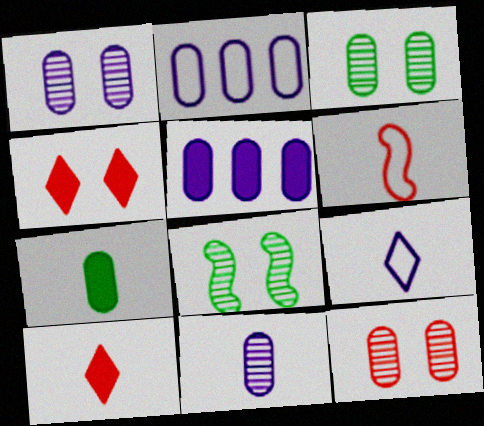[[1, 3, 12], 
[2, 7, 12], 
[2, 8, 10]]